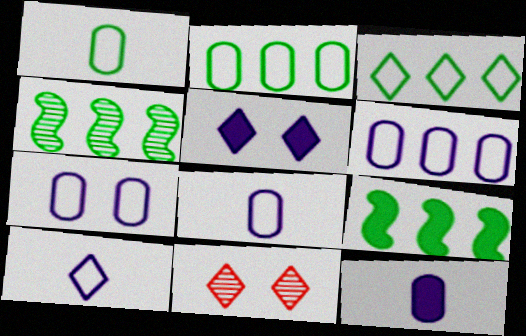[[6, 7, 8], 
[8, 9, 11]]